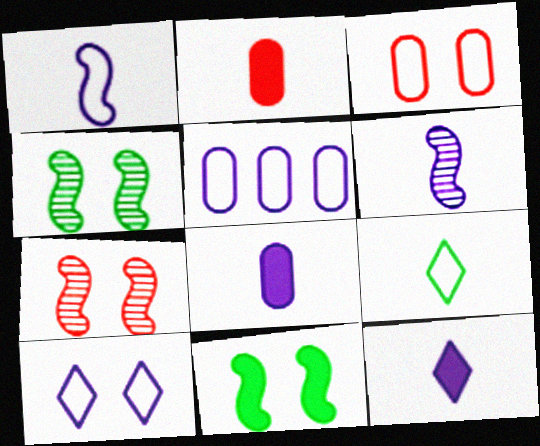[[1, 5, 10], 
[2, 6, 9]]